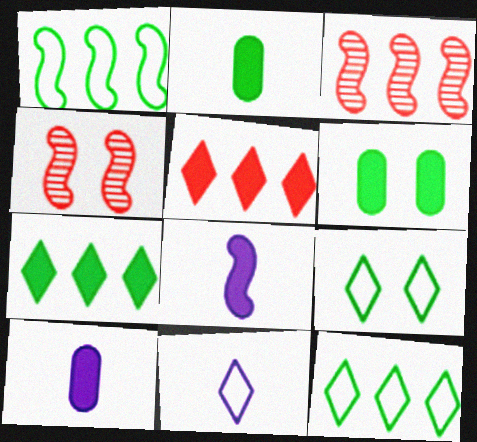[[1, 4, 8], 
[3, 6, 11], 
[3, 9, 10], 
[4, 10, 12], 
[5, 6, 8]]